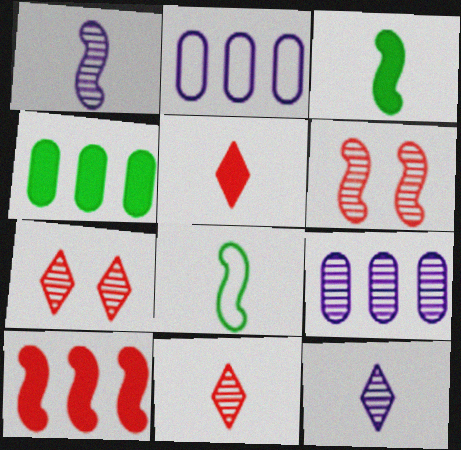[[2, 3, 7]]